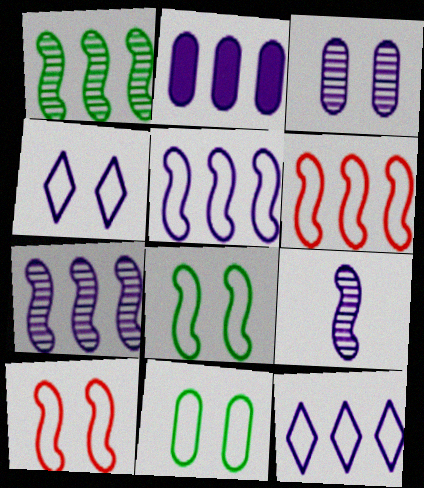[[2, 4, 9], 
[2, 7, 12], 
[4, 10, 11]]